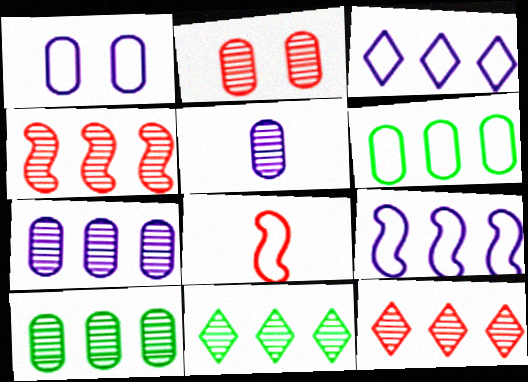[[2, 5, 10], 
[4, 7, 11]]